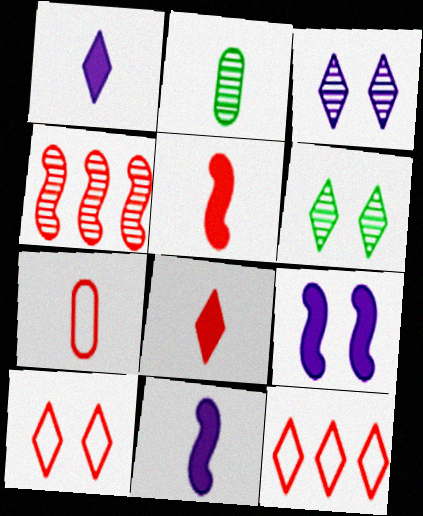[[1, 6, 12], 
[2, 3, 4], 
[2, 9, 12]]